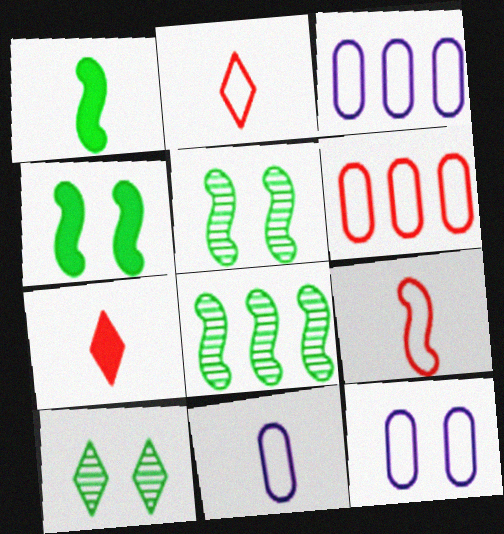[[3, 5, 7], 
[3, 11, 12], 
[7, 8, 12]]